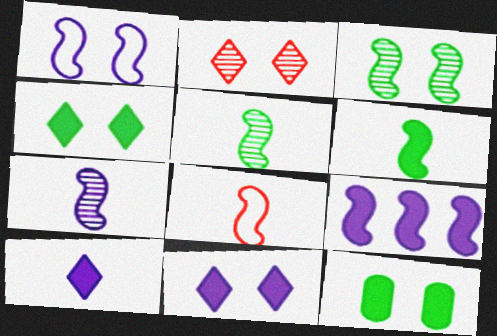[[1, 2, 12], 
[1, 7, 9], 
[3, 8, 9], 
[6, 7, 8]]